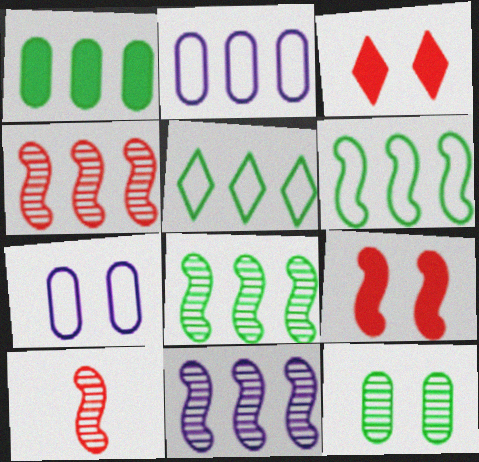[[1, 5, 8], 
[4, 8, 11]]